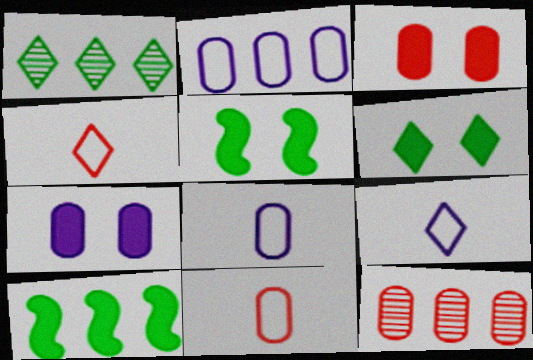[[3, 11, 12], 
[5, 9, 12]]